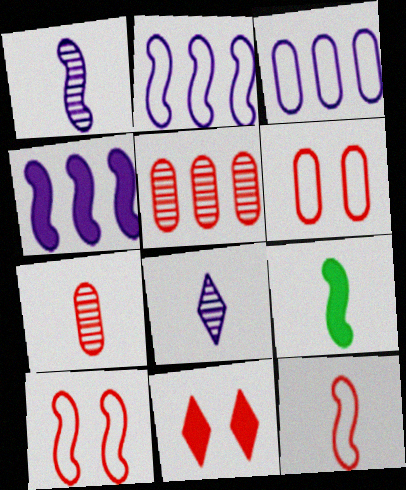[[1, 9, 12], 
[5, 11, 12]]